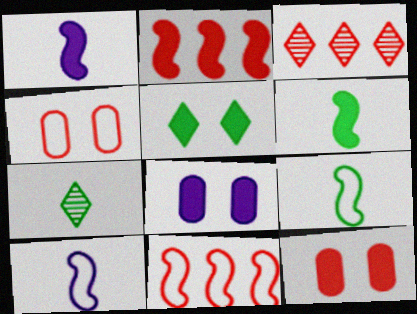[[3, 8, 9], 
[7, 8, 11]]